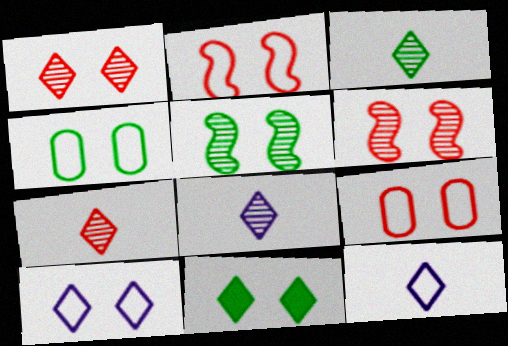[[1, 10, 11], 
[2, 4, 10], 
[3, 7, 8], 
[4, 5, 11]]